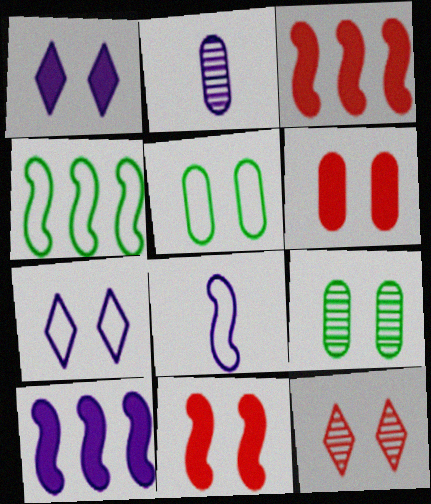[[2, 7, 10], 
[7, 9, 11]]